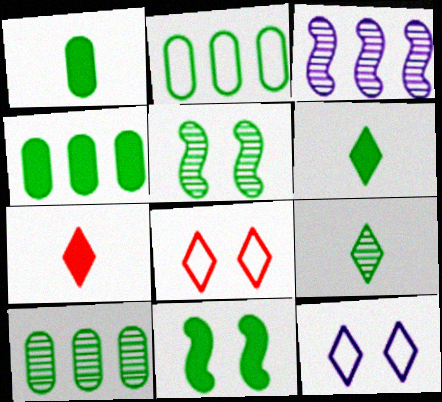[[1, 3, 8], 
[2, 4, 10], 
[2, 5, 6], 
[2, 9, 11], 
[4, 6, 11], 
[5, 9, 10]]